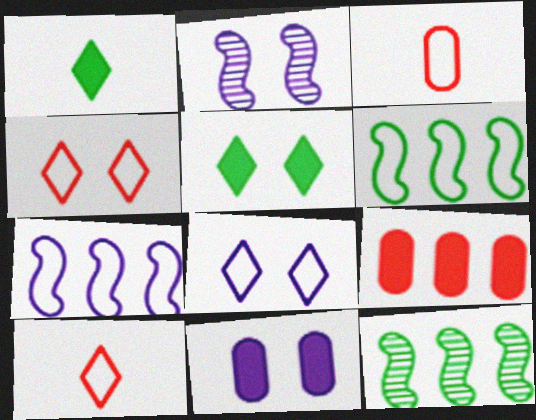[[2, 8, 11], 
[3, 6, 8], 
[10, 11, 12]]